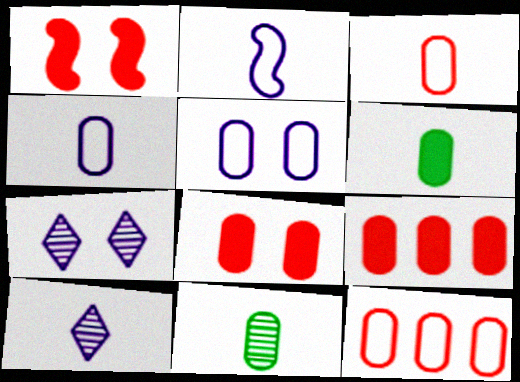[[5, 9, 11]]